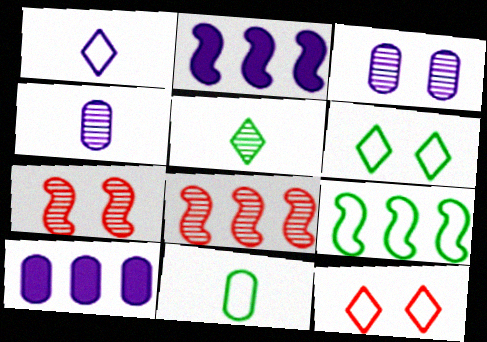[[1, 2, 3], 
[2, 8, 9], 
[3, 5, 8], 
[6, 9, 11]]